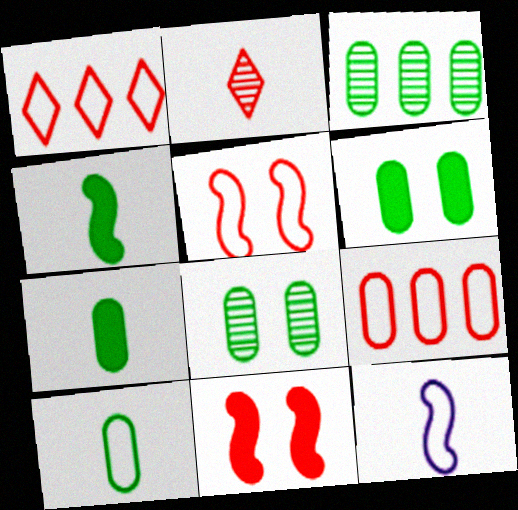[[2, 7, 12], 
[2, 9, 11], 
[3, 6, 10]]